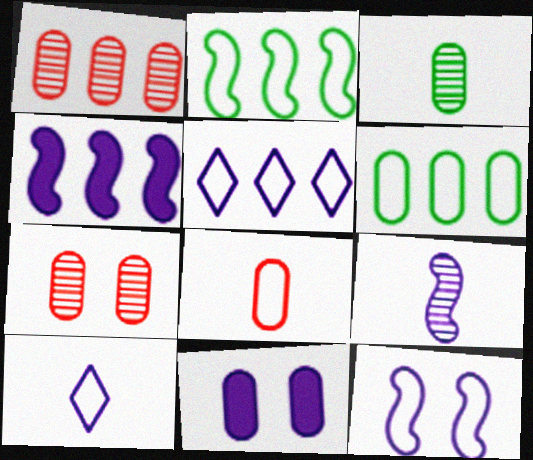[[4, 9, 12], 
[5, 9, 11]]